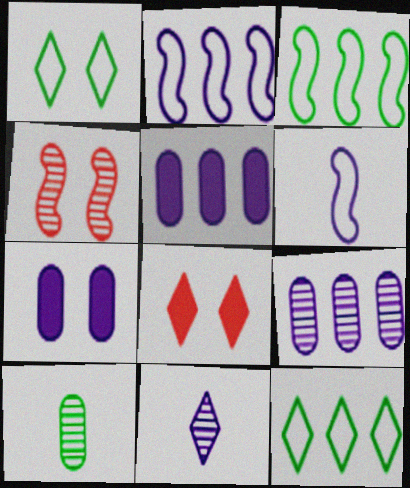[[1, 4, 7], 
[2, 7, 11], 
[2, 8, 10], 
[8, 11, 12]]